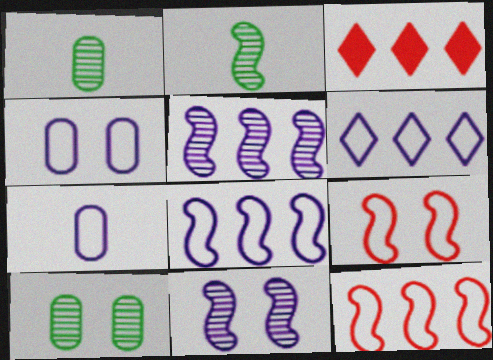[[2, 3, 4]]